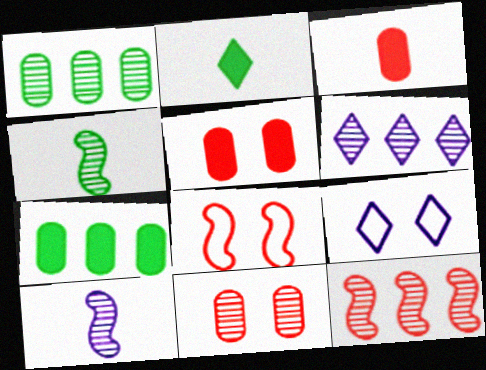[[1, 6, 12], 
[4, 6, 11]]